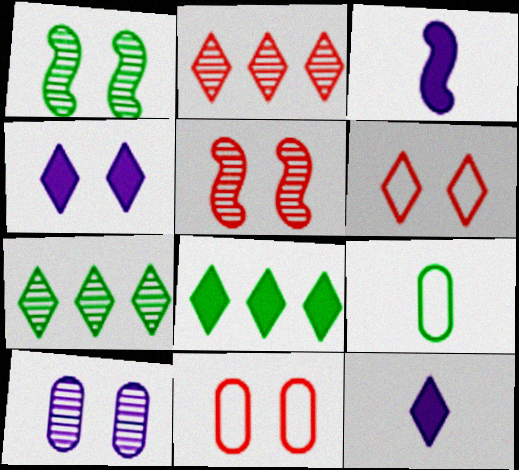[[1, 4, 11], 
[1, 8, 9], 
[3, 7, 11], 
[6, 7, 12]]